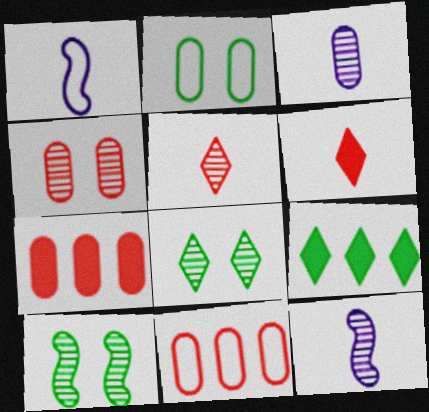[[1, 4, 9], 
[1, 7, 8], 
[2, 3, 7]]